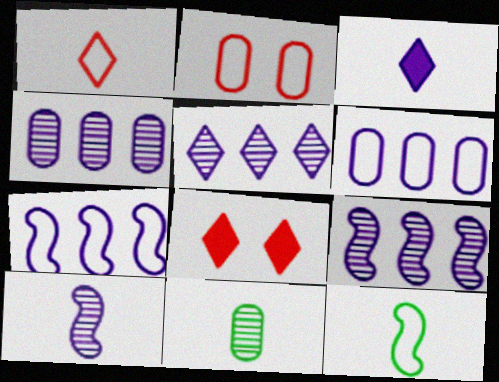[[4, 5, 9], 
[4, 8, 12], 
[7, 8, 11]]